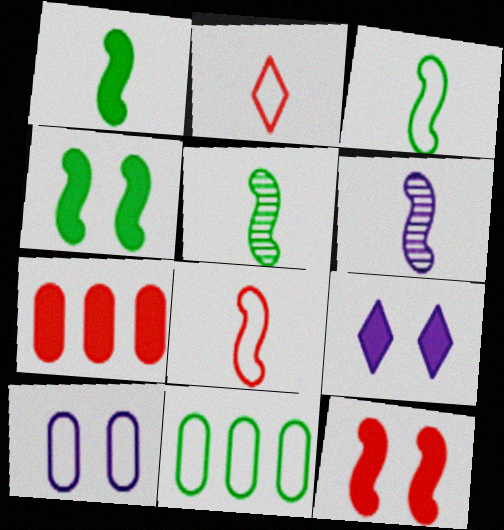[[1, 3, 5], 
[1, 6, 8], 
[1, 7, 9]]